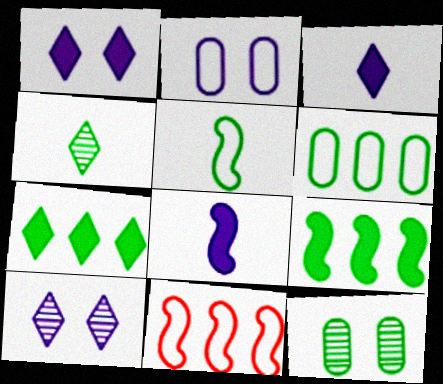[[3, 11, 12], 
[5, 7, 12]]